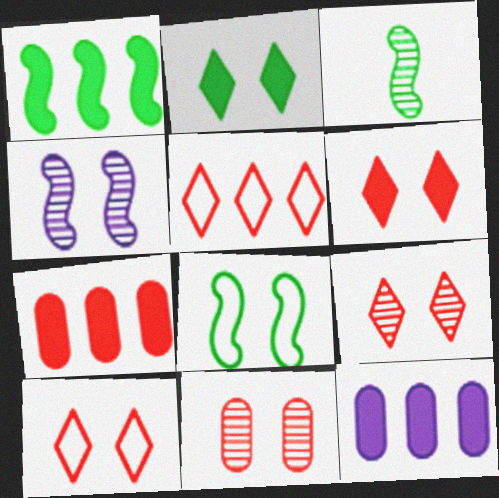[[1, 3, 8], 
[3, 10, 12], 
[6, 9, 10]]